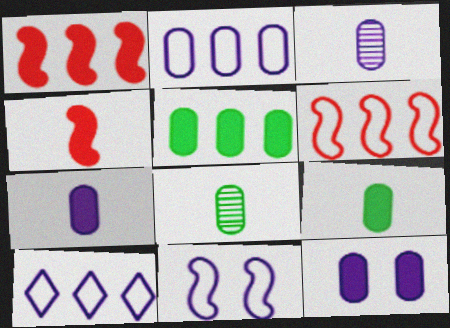[[2, 3, 12]]